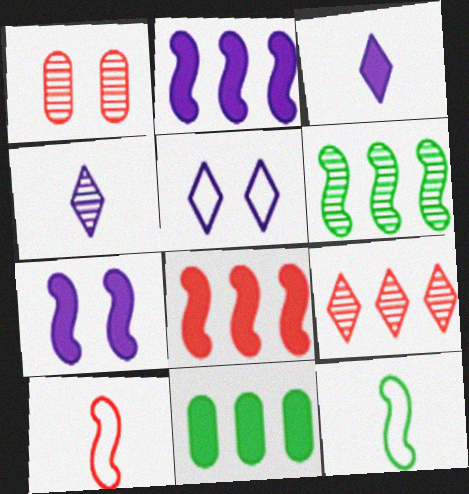[[1, 4, 6], 
[6, 7, 10]]